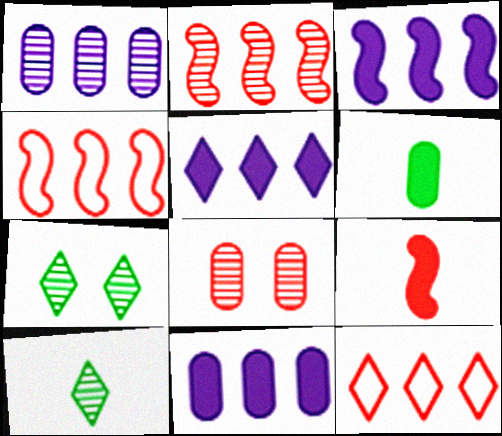[[3, 5, 11], 
[8, 9, 12]]